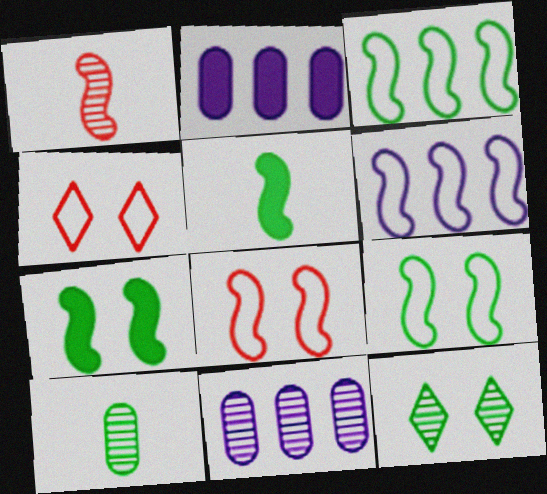[[1, 6, 7], 
[1, 11, 12], 
[4, 5, 11]]